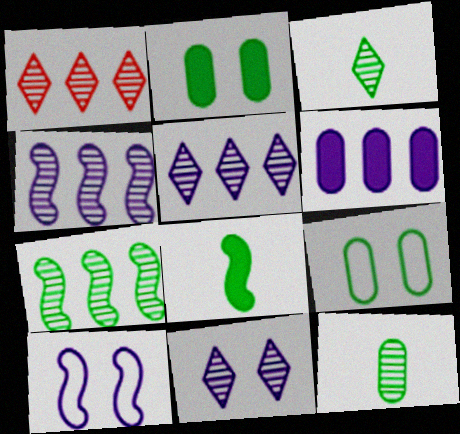[[1, 3, 11]]